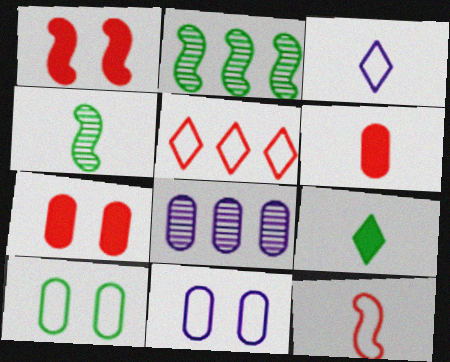[[2, 3, 7], 
[2, 9, 10], 
[3, 4, 6], 
[6, 8, 10]]